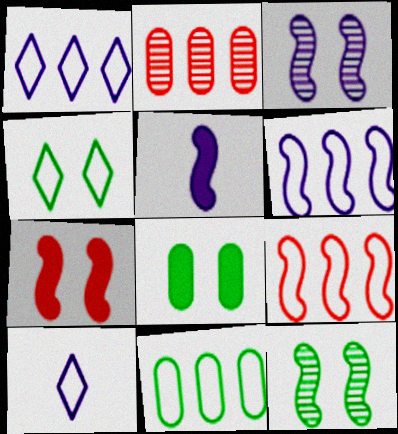[[1, 9, 11], 
[2, 4, 5], 
[3, 5, 6], 
[4, 8, 12], 
[5, 9, 12]]